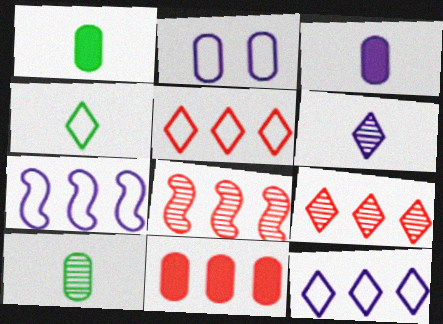[[2, 10, 11], 
[5, 8, 11]]